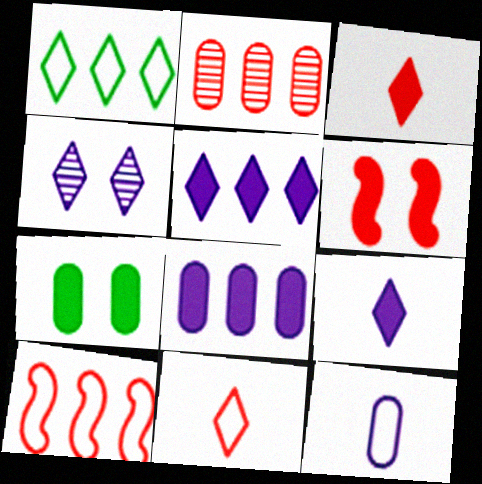[[1, 3, 4], 
[2, 6, 11], 
[2, 7, 12]]